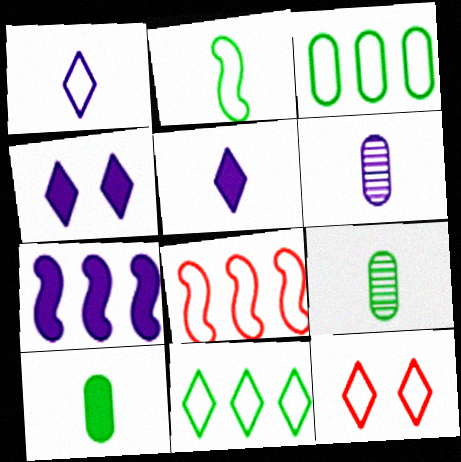[[1, 11, 12], 
[4, 8, 9], 
[7, 9, 12]]